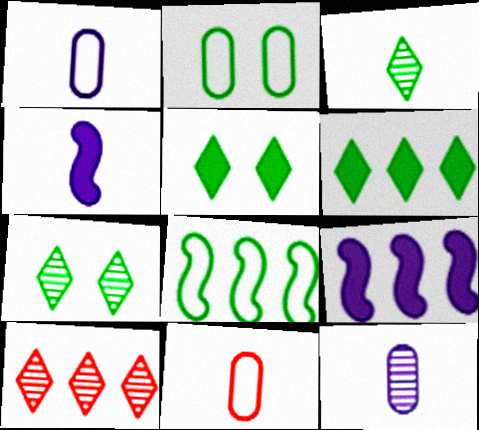[[2, 4, 10], 
[3, 4, 11], 
[7, 9, 11]]